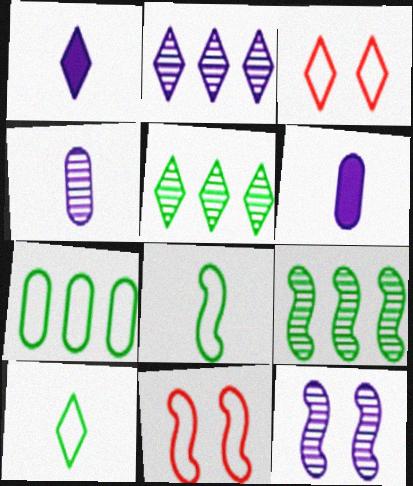[[1, 3, 5], 
[2, 4, 12], 
[3, 6, 9], 
[5, 6, 11]]